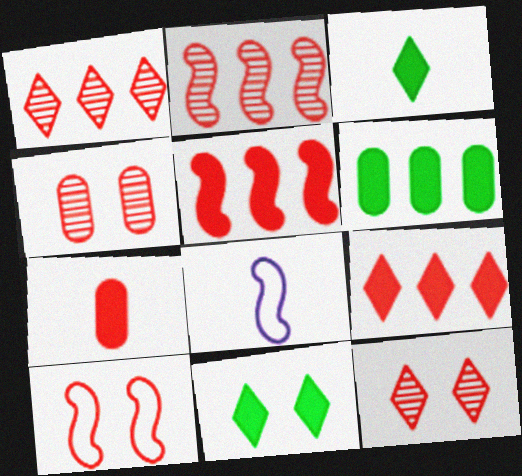[[1, 7, 10], 
[6, 8, 12]]